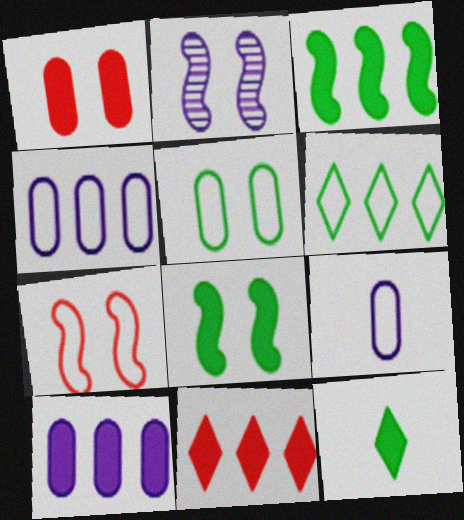[[2, 7, 8], 
[3, 10, 11], 
[6, 7, 9]]